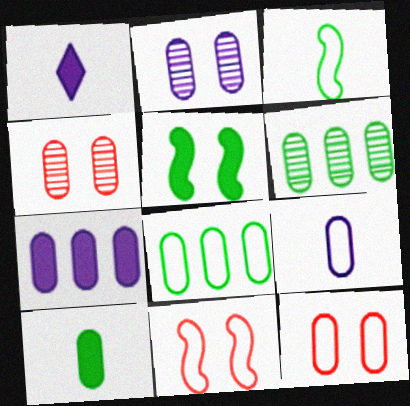[[1, 6, 11], 
[2, 7, 9], 
[8, 9, 12]]